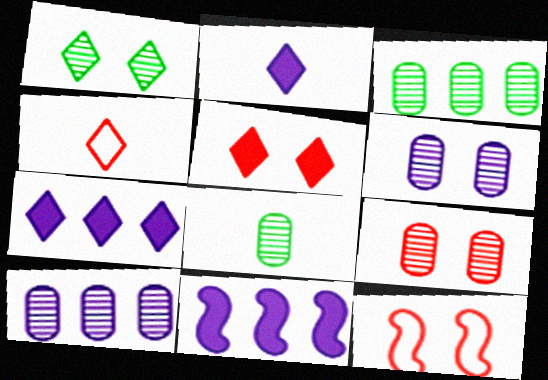[[1, 4, 7], 
[2, 3, 12], 
[5, 9, 12], 
[7, 8, 12], 
[8, 9, 10]]